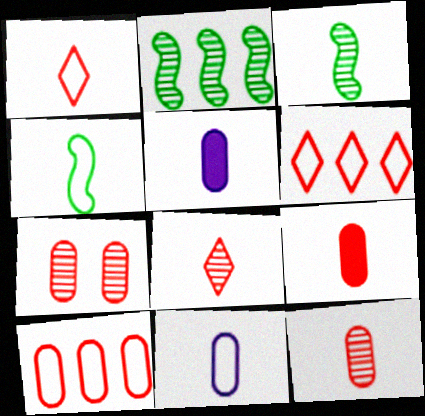[[1, 3, 5], 
[1, 4, 11], 
[4, 5, 8], 
[7, 9, 10]]